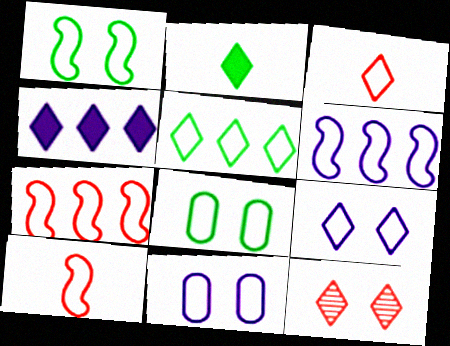[[1, 6, 10], 
[3, 5, 9], 
[3, 6, 8], 
[5, 10, 11]]